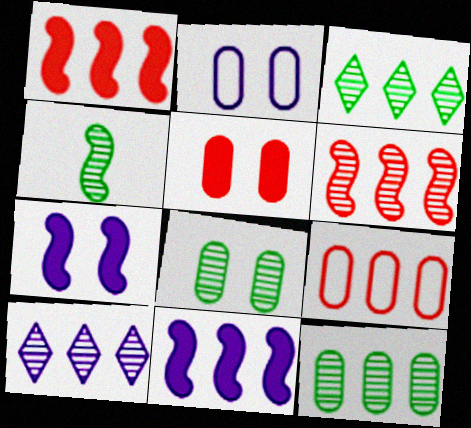[[2, 5, 8], 
[3, 4, 8], 
[3, 9, 11], 
[6, 10, 12]]